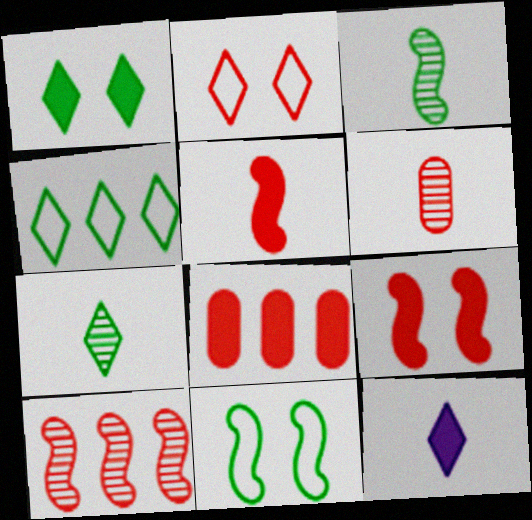[[1, 4, 7]]